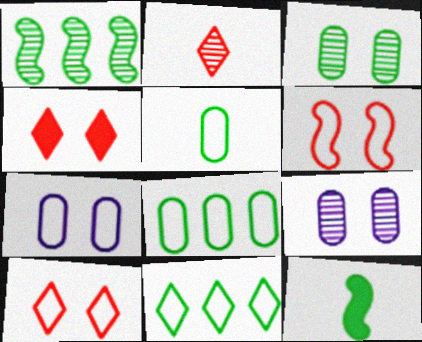[[1, 2, 9], 
[3, 11, 12]]